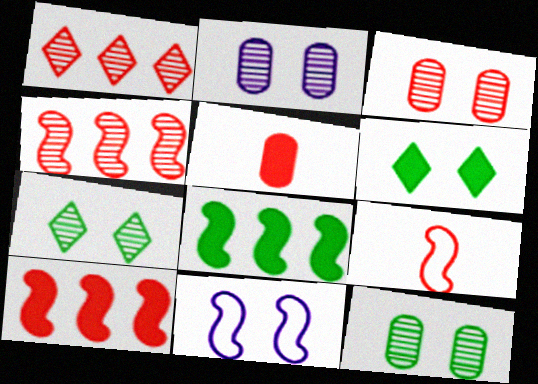[[2, 3, 12], 
[3, 6, 11]]